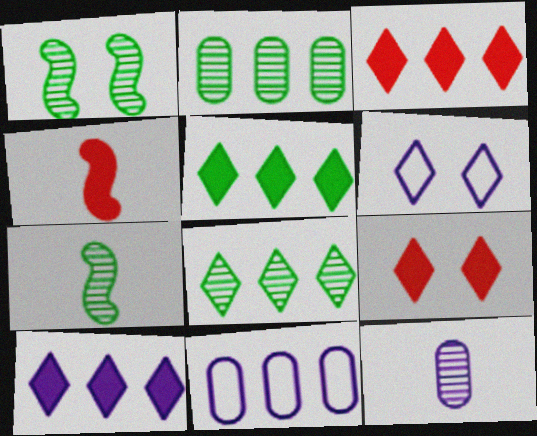[[2, 4, 6], 
[3, 5, 10], 
[7, 9, 11]]